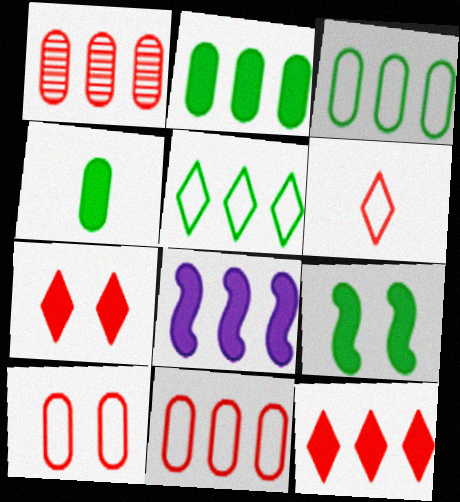[[1, 5, 8], 
[2, 8, 12], 
[4, 7, 8]]